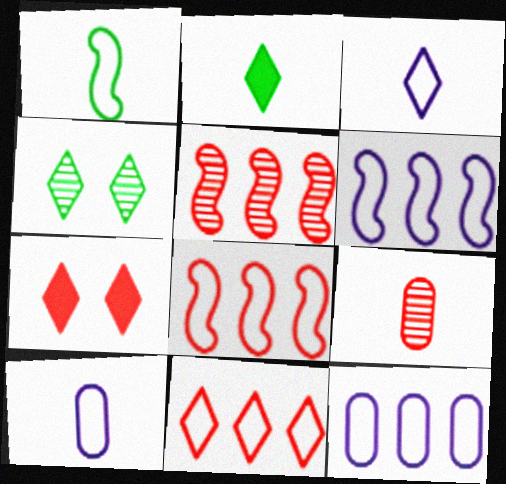[[7, 8, 9]]